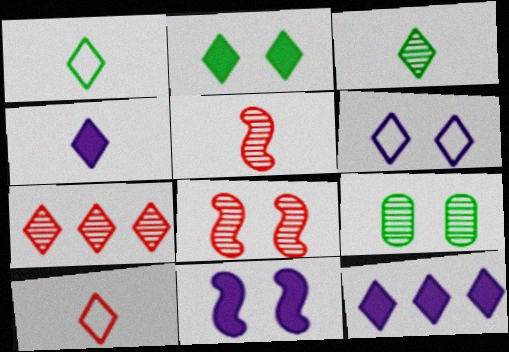[[3, 4, 10]]